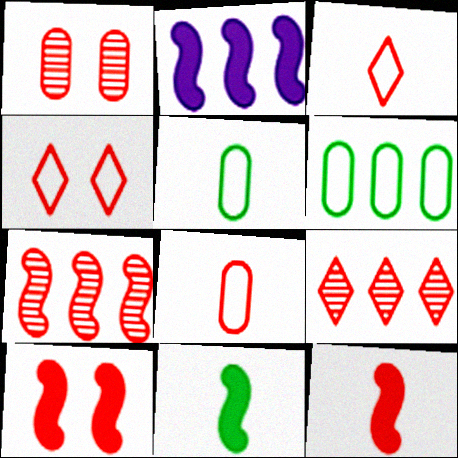[[1, 4, 10], 
[2, 6, 9], 
[2, 10, 11], 
[8, 9, 10]]